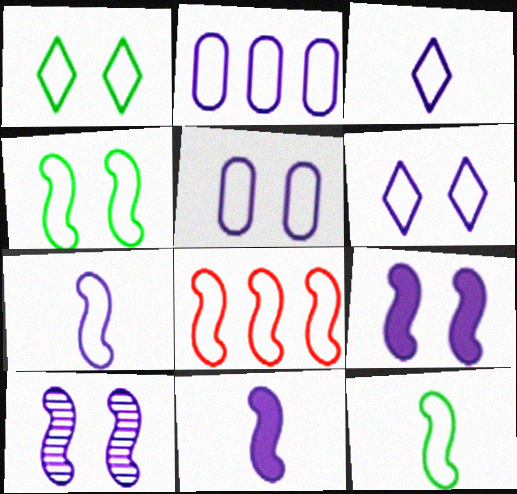[[2, 6, 7], 
[4, 7, 8]]